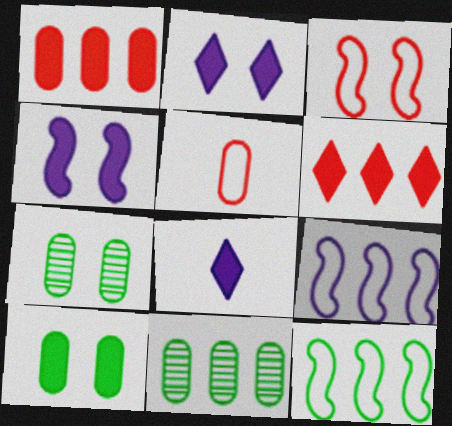[[2, 3, 7], 
[3, 8, 11], 
[6, 9, 11]]